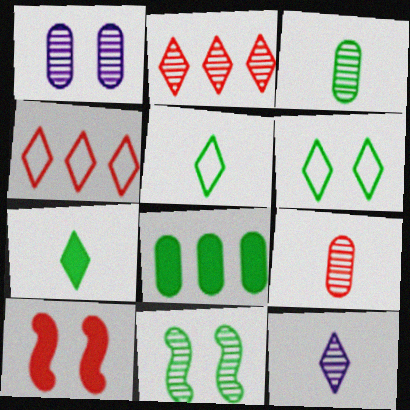[[1, 6, 10], 
[4, 9, 10], 
[5, 8, 11]]